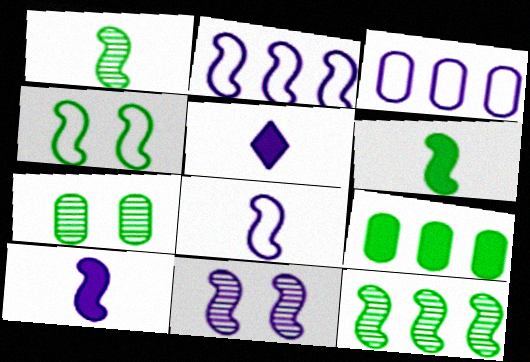[[2, 10, 11], 
[3, 5, 11], 
[4, 6, 12]]